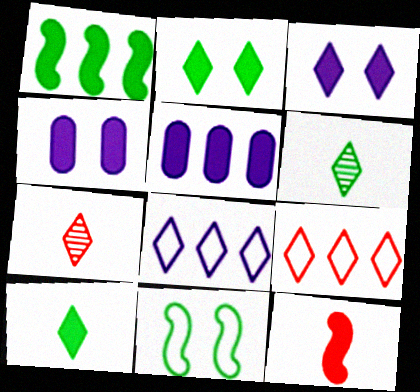[[2, 5, 12], 
[2, 7, 8], 
[3, 6, 9], 
[5, 7, 11]]